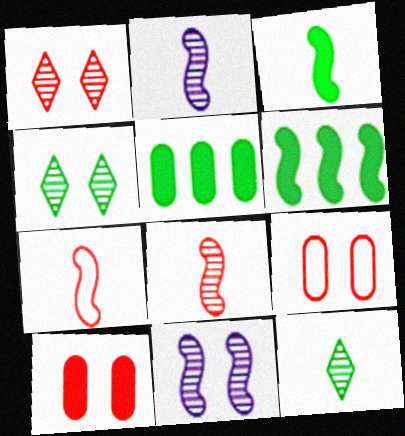[[2, 3, 7], 
[6, 7, 11]]